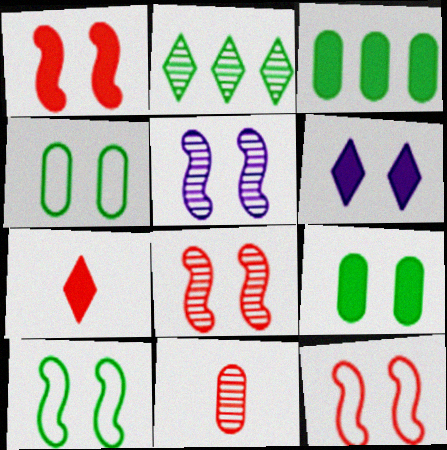[[1, 5, 10], 
[1, 6, 9], 
[1, 8, 12], 
[2, 5, 11], 
[4, 6, 8]]